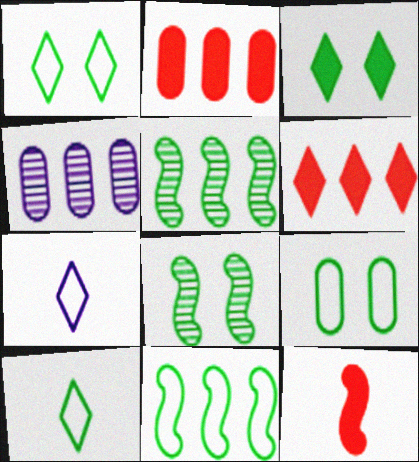[[1, 4, 12], 
[2, 7, 8], 
[3, 8, 9], 
[4, 6, 11], 
[9, 10, 11]]